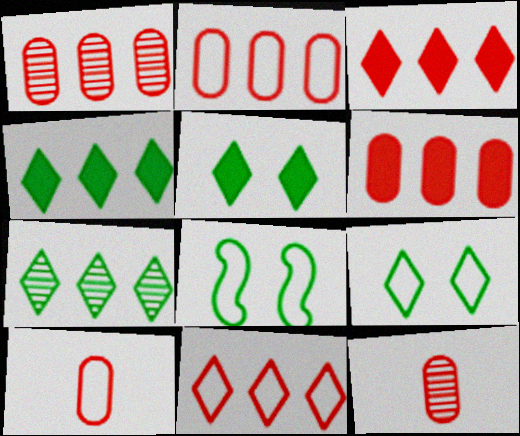[[1, 2, 6]]